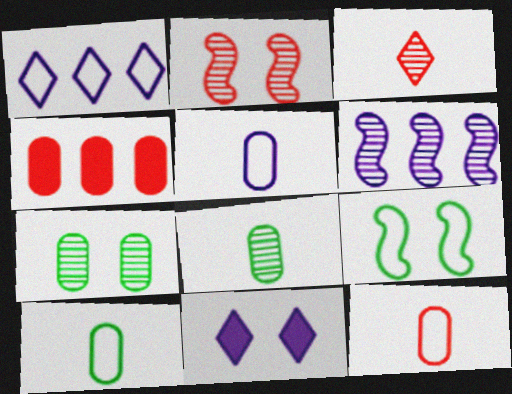[[1, 9, 12], 
[3, 6, 7], 
[4, 5, 7], 
[5, 6, 11], 
[5, 10, 12]]